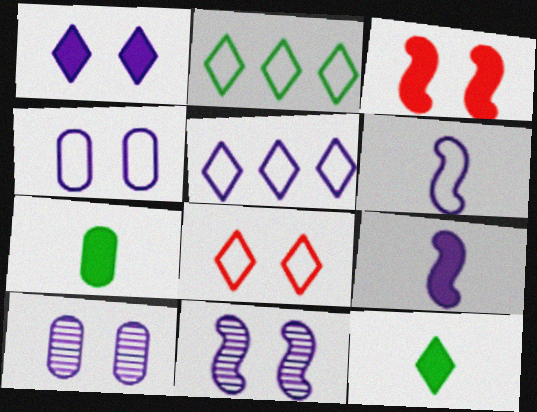[[1, 4, 11], 
[4, 5, 6], 
[5, 9, 10]]